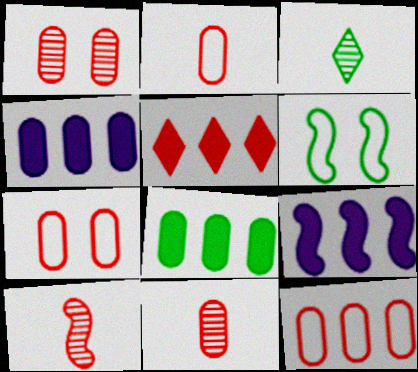[[2, 7, 12], 
[3, 6, 8], 
[3, 7, 9], 
[5, 7, 10], 
[5, 8, 9], 
[6, 9, 10]]